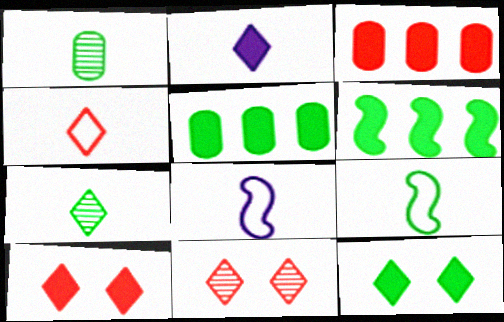[[2, 4, 7], 
[5, 8, 11]]